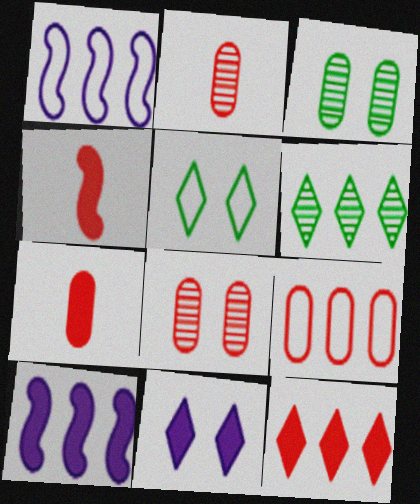[[2, 5, 10], 
[6, 9, 10], 
[7, 8, 9]]